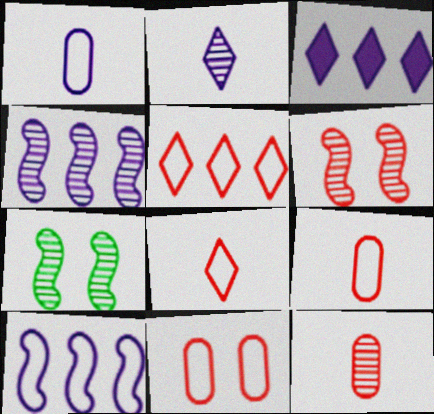[[3, 7, 9]]